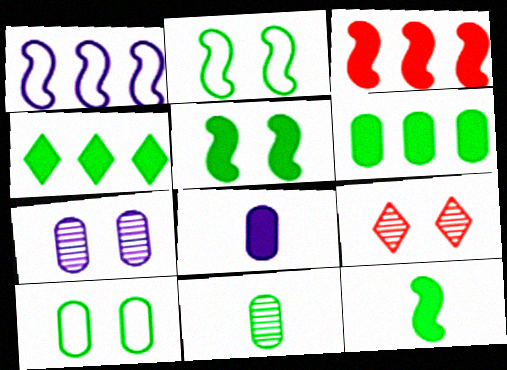[[2, 4, 11], 
[6, 10, 11]]